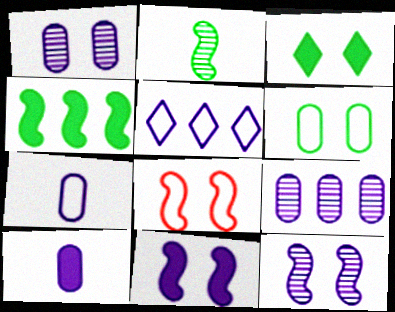[[1, 3, 8], 
[5, 10, 12]]